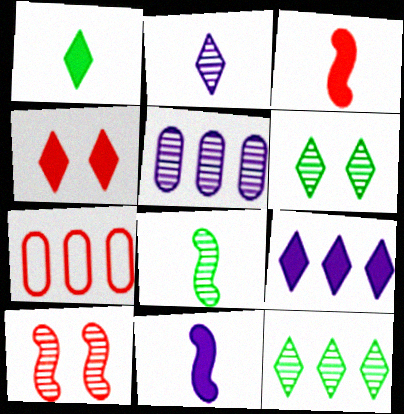[[1, 4, 9], 
[6, 7, 11]]